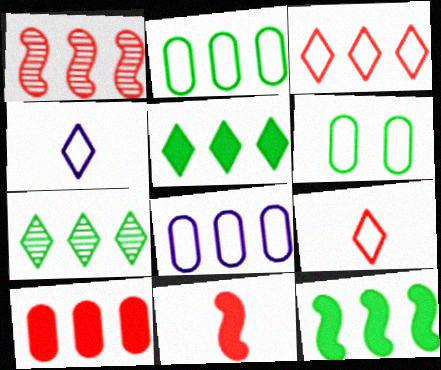[[1, 3, 10], 
[1, 5, 8], 
[2, 7, 12]]